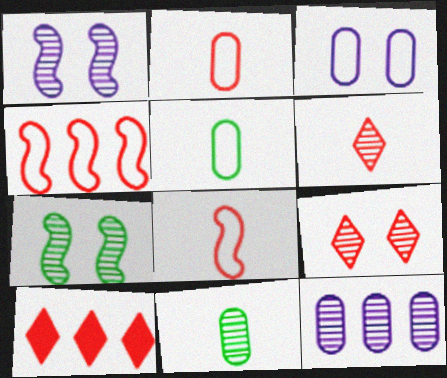[[1, 5, 10], 
[6, 7, 12]]